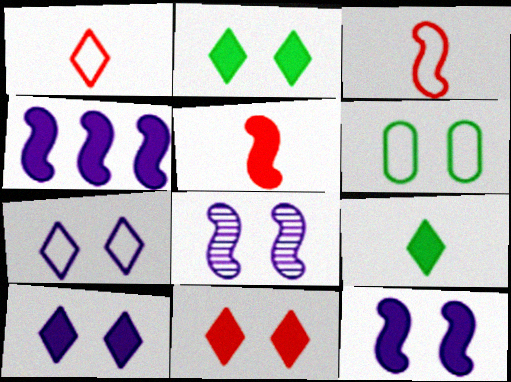[[2, 10, 11], 
[6, 8, 11]]